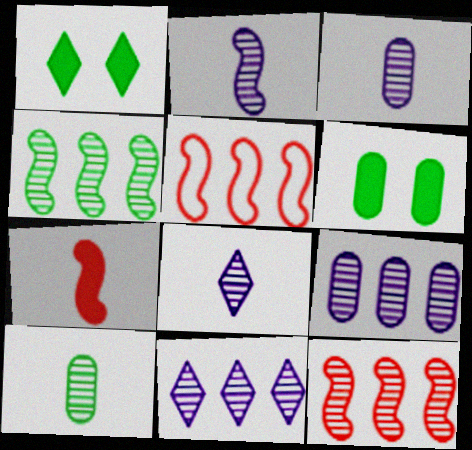[[1, 3, 5], 
[2, 3, 8], 
[5, 6, 8]]